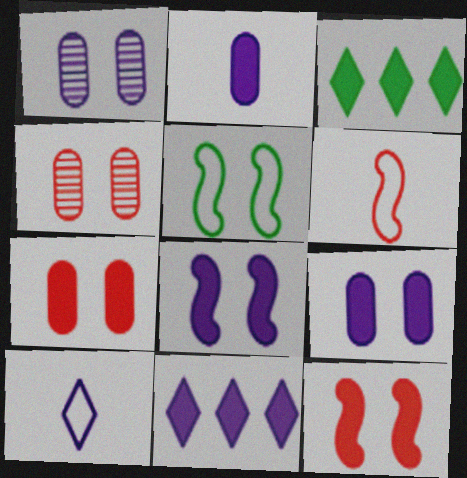[[1, 3, 6], 
[2, 3, 12], 
[2, 8, 11]]